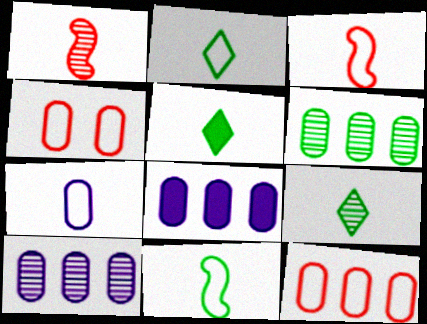[[1, 5, 7], 
[2, 3, 7], 
[2, 5, 9], 
[6, 8, 12]]